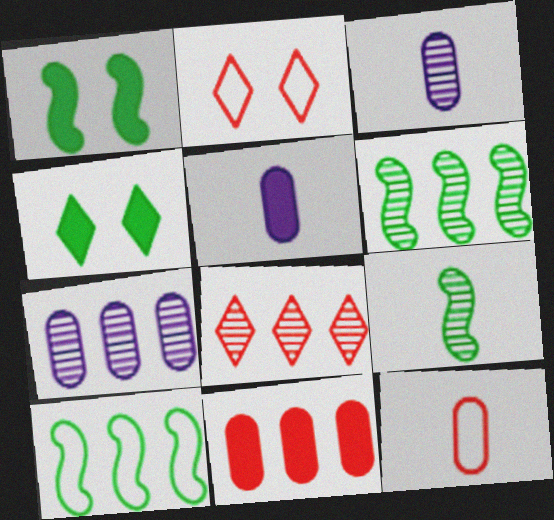[[1, 9, 10], 
[2, 5, 6], 
[6, 7, 8]]